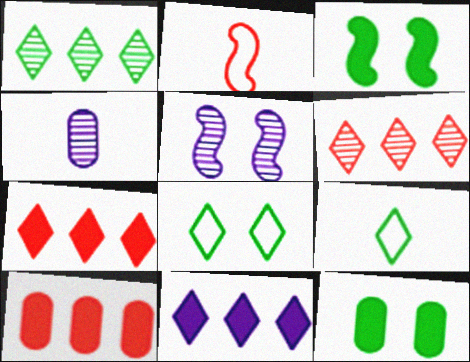[[5, 9, 10]]